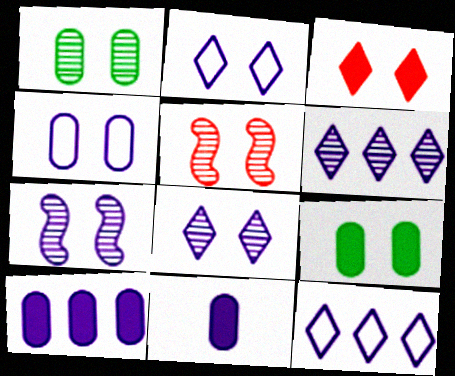[[1, 5, 8], 
[2, 5, 9], 
[7, 11, 12]]